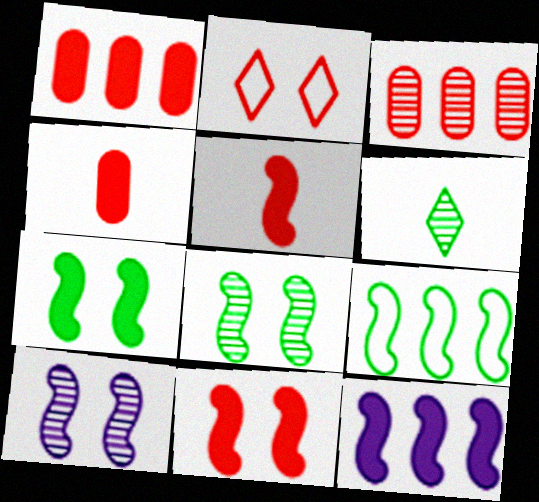[[2, 3, 5], 
[3, 6, 10], 
[5, 7, 12], 
[5, 9, 10]]